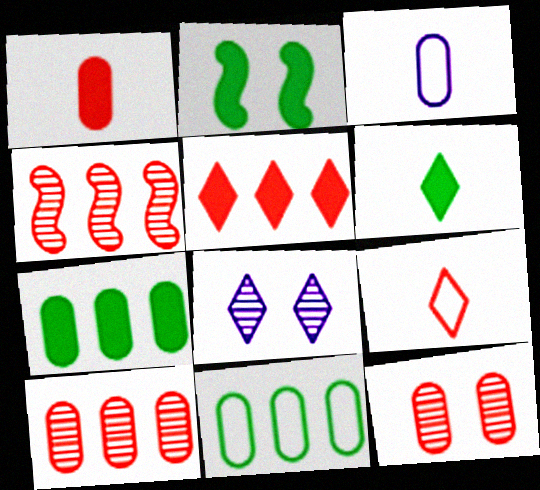[[2, 6, 7], 
[3, 7, 12]]